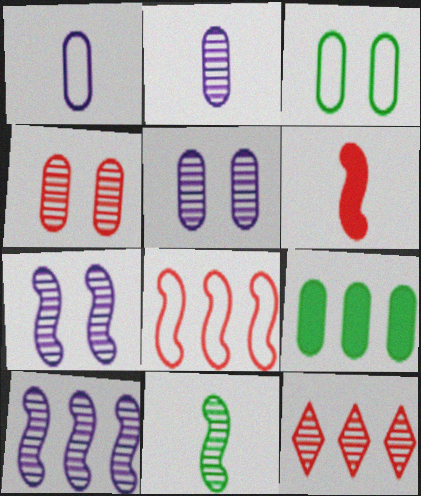[[1, 4, 9], 
[5, 11, 12]]